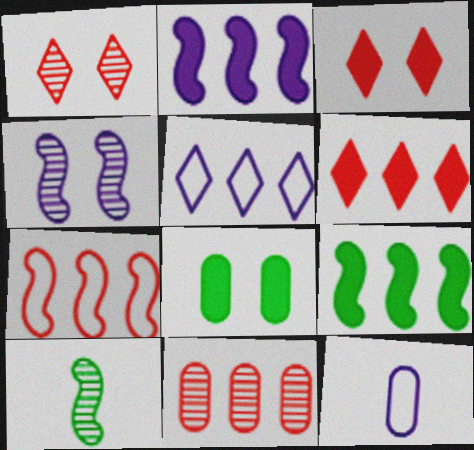[[1, 9, 12], 
[5, 9, 11], 
[6, 7, 11], 
[8, 11, 12]]